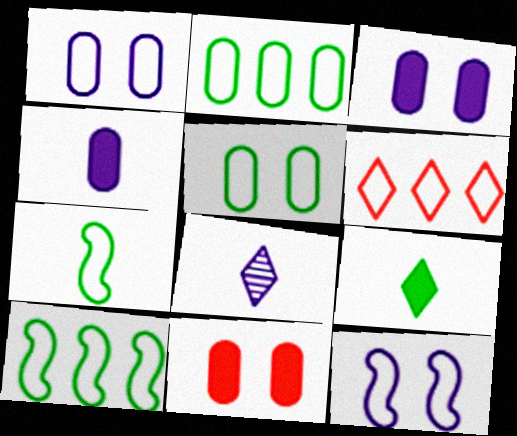[[1, 6, 7], 
[8, 10, 11]]